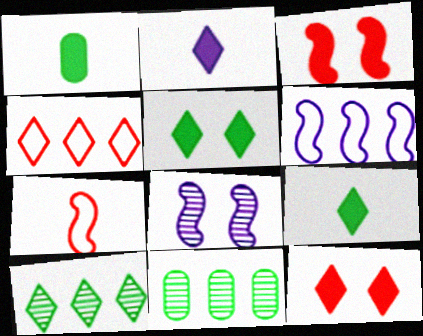[[1, 4, 8]]